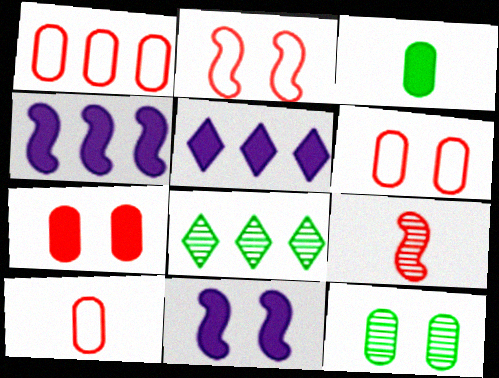[[1, 4, 8], 
[1, 6, 10], 
[8, 10, 11]]